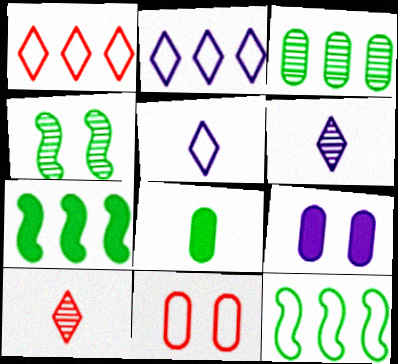[[5, 11, 12], 
[6, 7, 11], 
[9, 10, 12]]